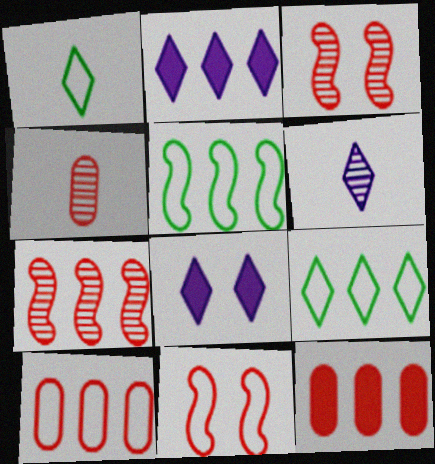[[4, 5, 8]]